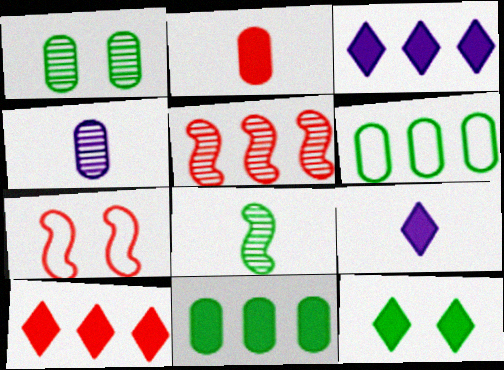[[3, 5, 6], 
[6, 8, 12], 
[9, 10, 12]]